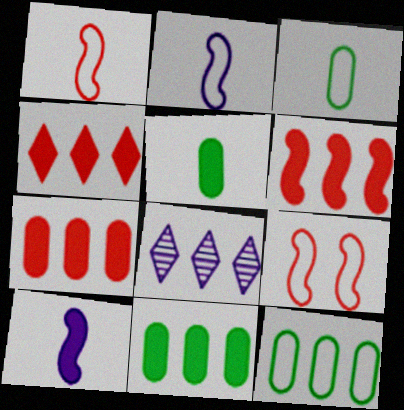[[4, 6, 7], 
[5, 8, 9], 
[6, 8, 12]]